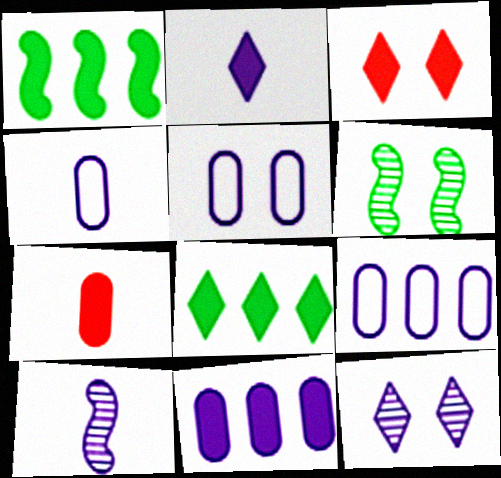[[2, 3, 8], 
[2, 4, 10], 
[3, 5, 6], 
[4, 5, 9]]